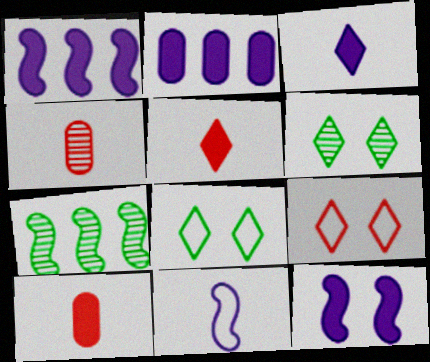[[1, 4, 8], 
[2, 3, 12]]